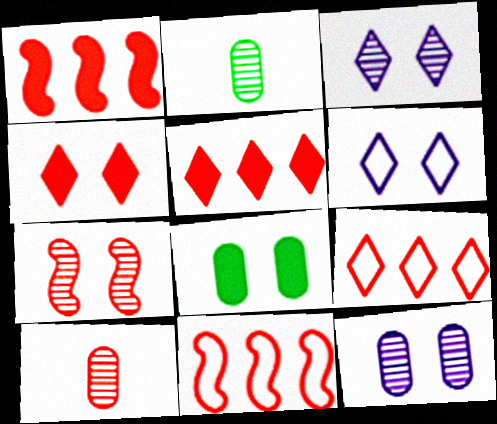[[1, 2, 6], 
[4, 10, 11], 
[6, 7, 8]]